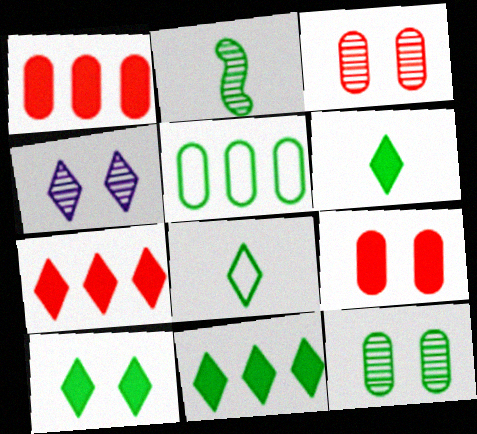[[2, 5, 10], 
[4, 7, 8], 
[6, 10, 11]]